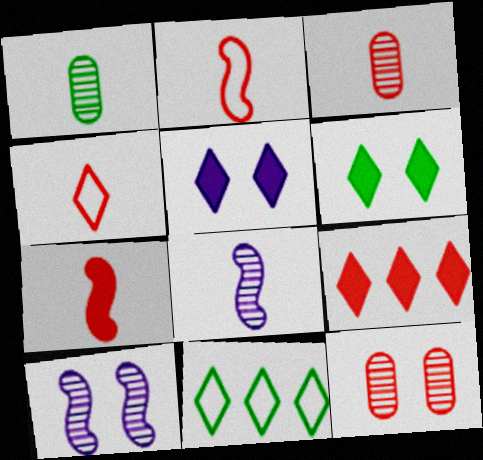[[2, 9, 12], 
[3, 4, 7]]